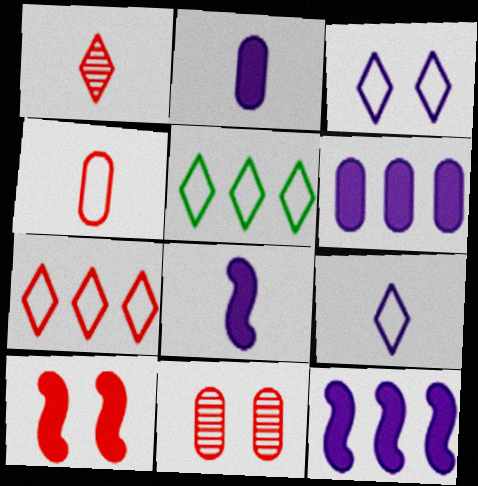[[5, 8, 11]]